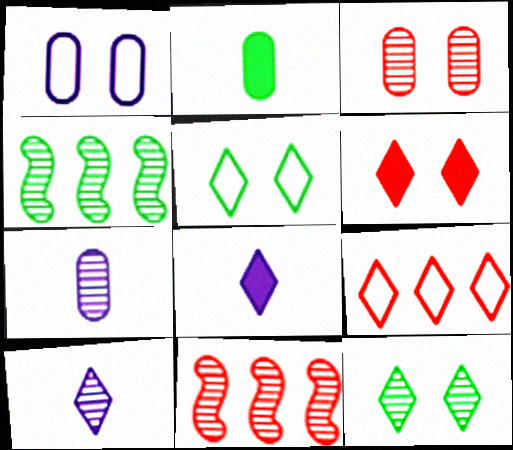[[2, 4, 5], 
[3, 4, 10], 
[7, 11, 12], 
[8, 9, 12]]